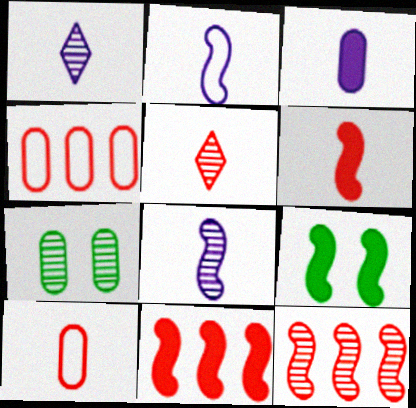[[1, 2, 3], 
[1, 4, 9], 
[1, 7, 12], 
[2, 9, 12], 
[3, 4, 7], 
[5, 6, 10]]